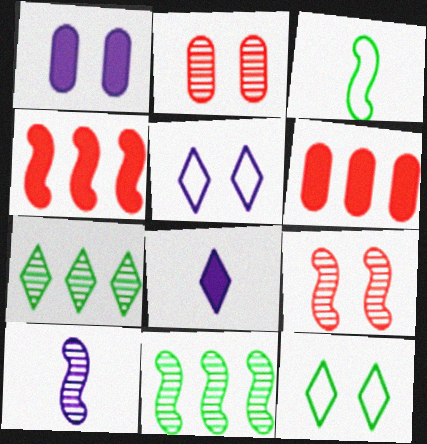[[1, 9, 12], 
[2, 7, 10], 
[6, 10, 12], 
[9, 10, 11]]